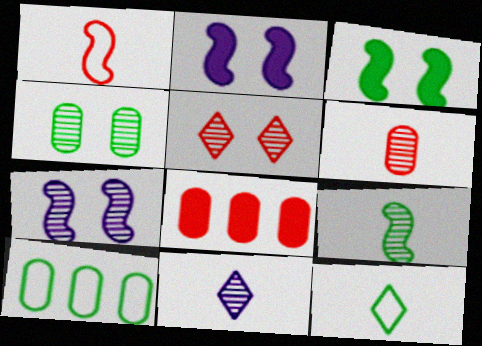[[1, 5, 8], 
[4, 5, 7], 
[6, 9, 11], 
[7, 8, 12]]